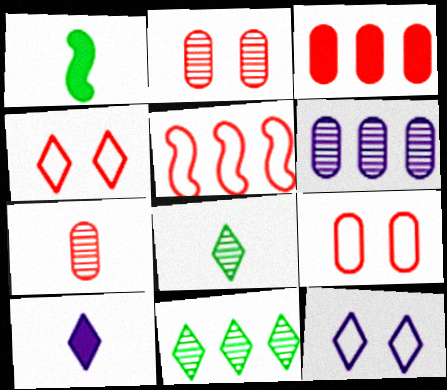[[1, 4, 6], 
[3, 7, 9], 
[4, 10, 11]]